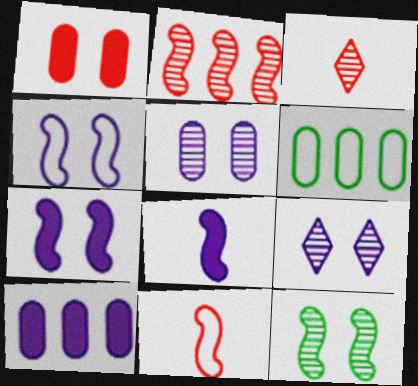[[3, 6, 7]]